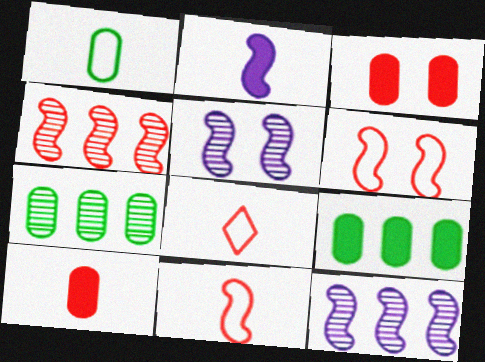[[3, 4, 8], 
[5, 8, 9]]